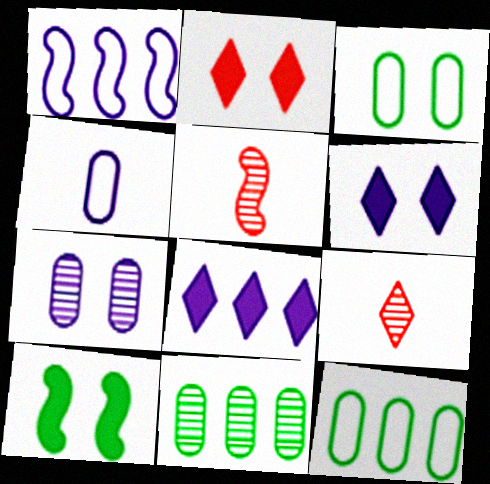[[1, 5, 10], 
[3, 5, 8], 
[5, 6, 12]]